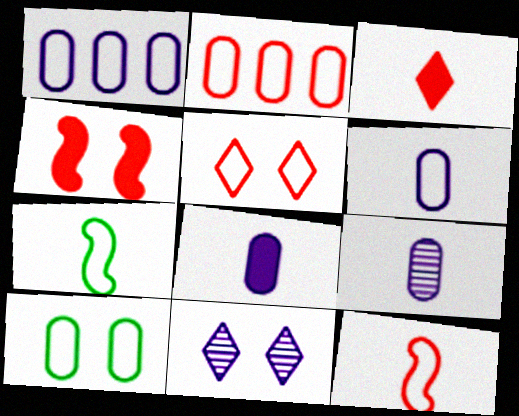[[1, 5, 7], 
[2, 5, 12], 
[2, 6, 10], 
[3, 7, 9], 
[4, 10, 11], 
[6, 8, 9]]